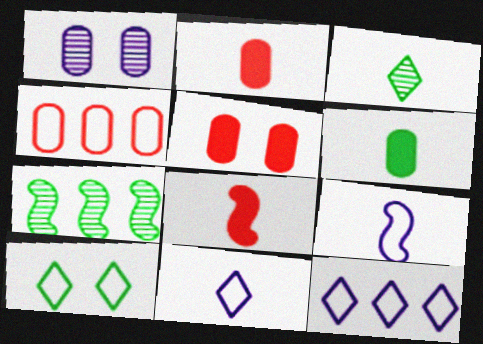[[1, 4, 6], 
[2, 3, 9], 
[4, 9, 10], 
[5, 7, 11], 
[6, 7, 10]]